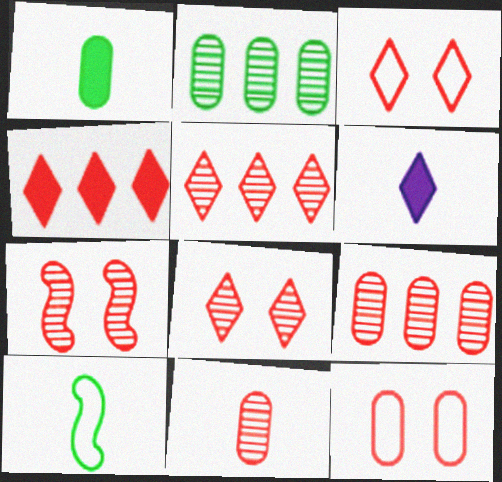[[5, 7, 11], 
[6, 10, 11]]